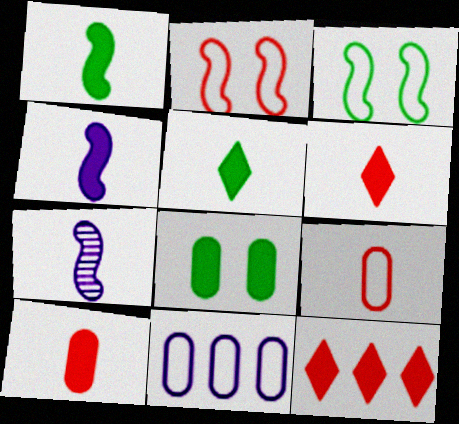[[4, 5, 10], 
[4, 8, 12], 
[5, 7, 9]]